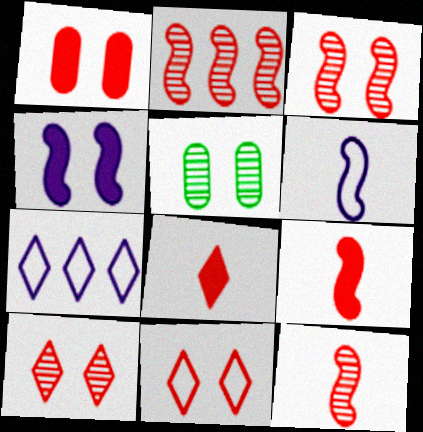[[1, 3, 11], 
[2, 3, 12], 
[4, 5, 11], 
[5, 7, 9]]